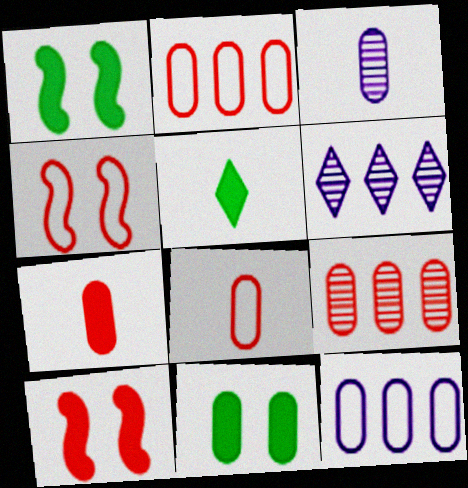[[1, 6, 8], 
[2, 3, 11]]